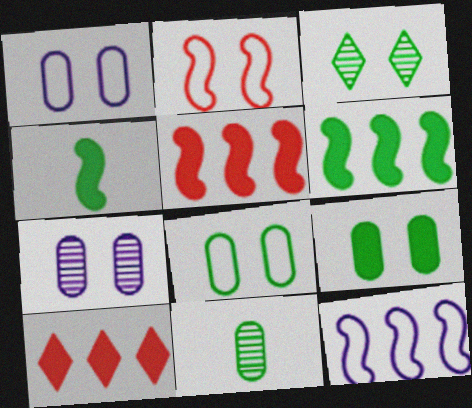[]